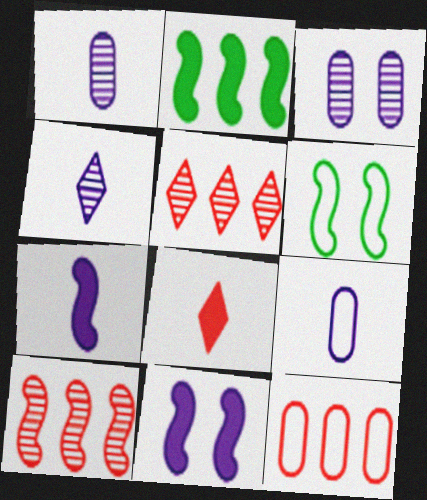[[4, 7, 9], 
[6, 7, 10]]